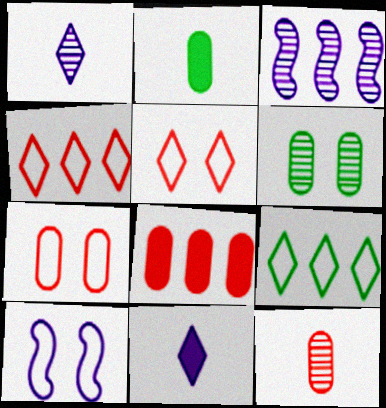[[2, 3, 5], 
[3, 8, 9], 
[7, 8, 12]]